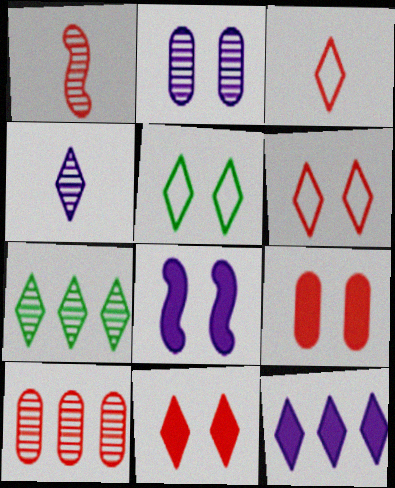[[1, 2, 7]]